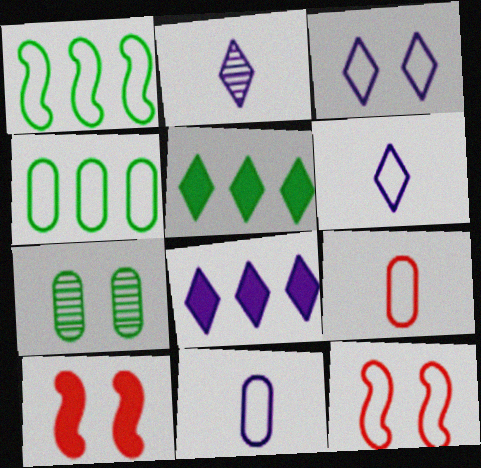[[1, 3, 9], 
[2, 3, 8], 
[2, 4, 10], 
[3, 7, 10], 
[4, 6, 12]]